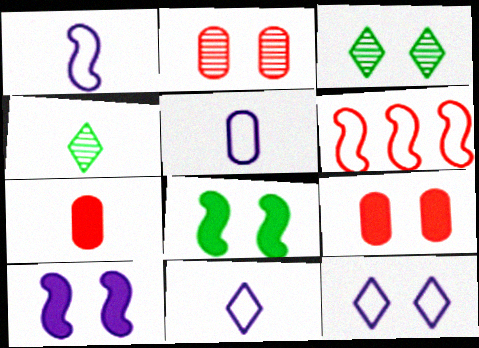[[1, 4, 7], 
[1, 5, 11], 
[2, 8, 12]]